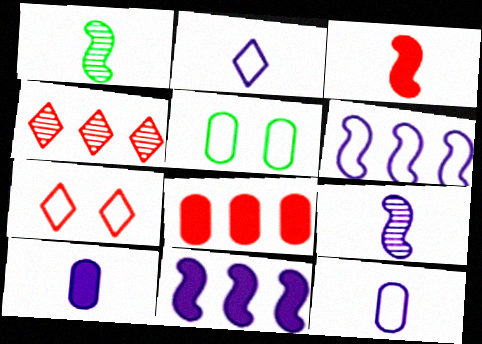[[2, 9, 10]]